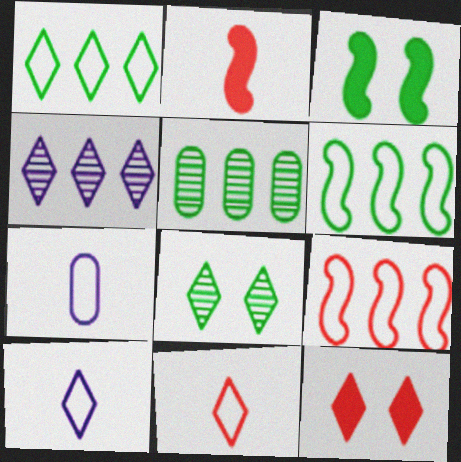[]